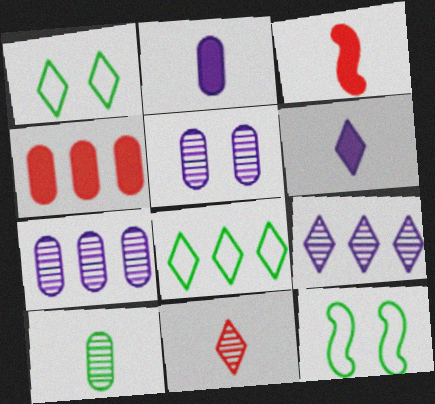[[1, 3, 7], 
[3, 5, 8]]